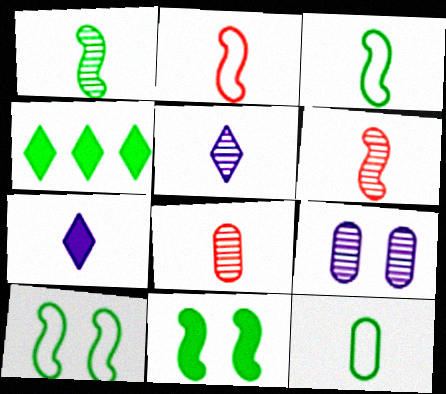[[1, 5, 8], 
[2, 4, 9], 
[3, 7, 8], 
[6, 7, 12]]